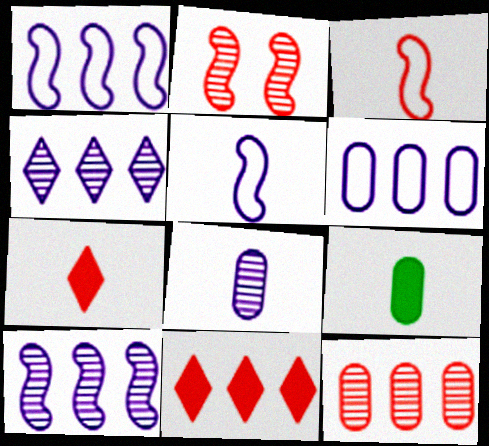[]